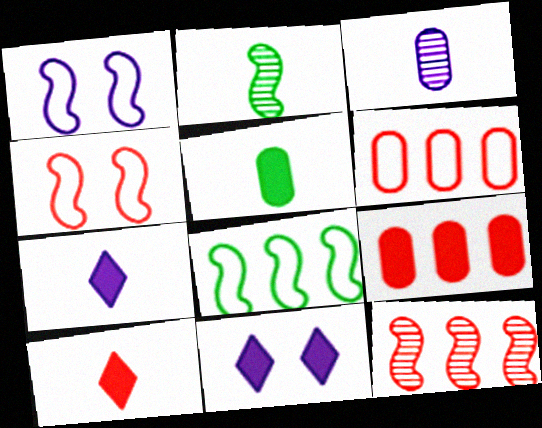[[2, 6, 11]]